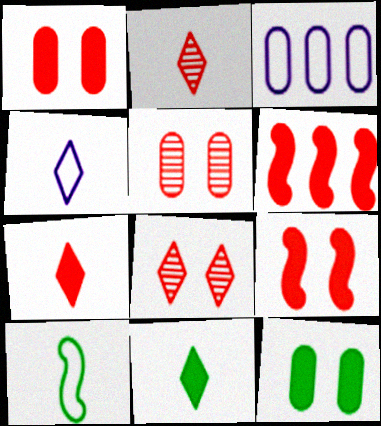[[1, 6, 7], 
[2, 4, 11]]